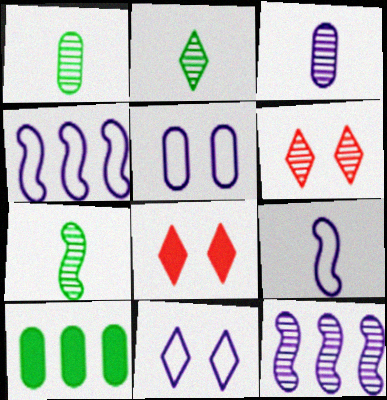[[1, 2, 7], 
[1, 4, 8], 
[1, 6, 12], 
[6, 9, 10]]